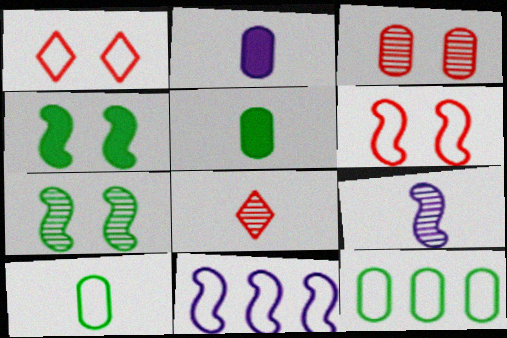[[1, 10, 11], 
[2, 3, 12]]